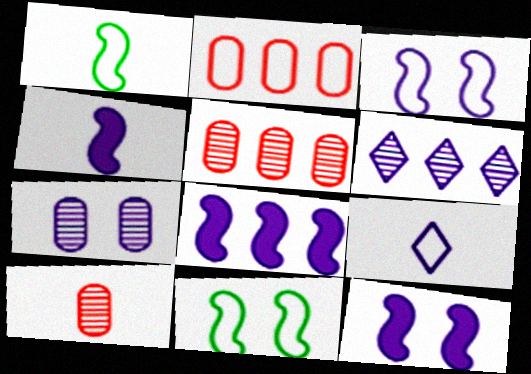[[2, 9, 11], 
[4, 8, 12], 
[7, 8, 9]]